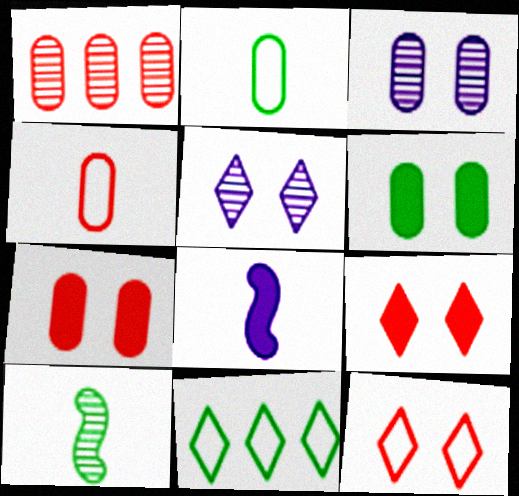[[1, 4, 7], 
[1, 5, 10], 
[6, 10, 11]]